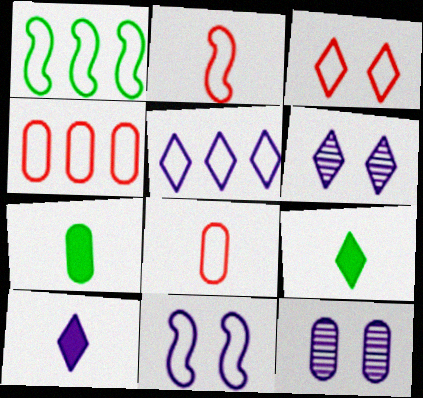[[1, 2, 11], 
[1, 4, 5], 
[2, 3, 4], 
[4, 7, 12], 
[5, 6, 10]]